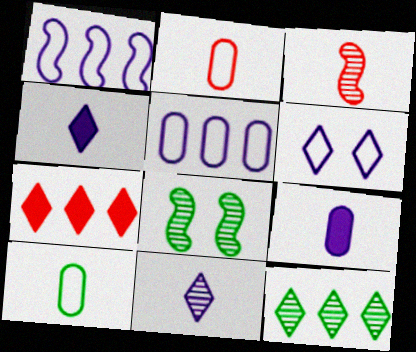[[3, 4, 10]]